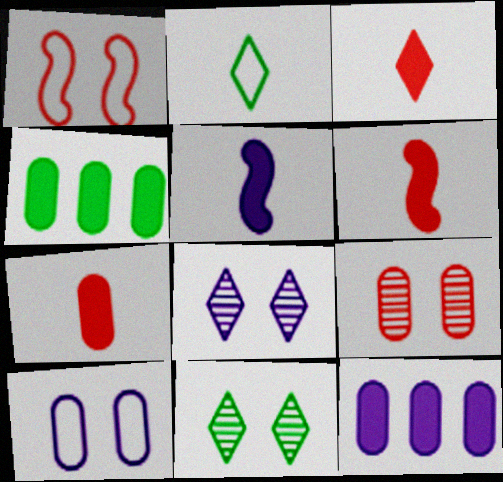[[3, 6, 7]]